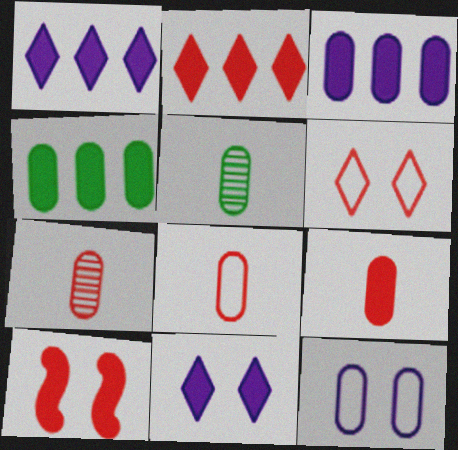[[2, 9, 10], 
[4, 7, 12], 
[7, 8, 9]]